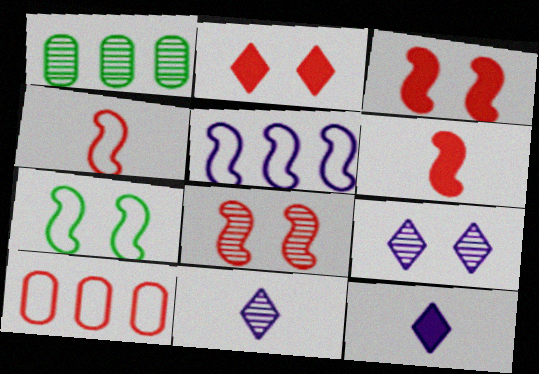[[1, 8, 11], 
[4, 5, 7]]